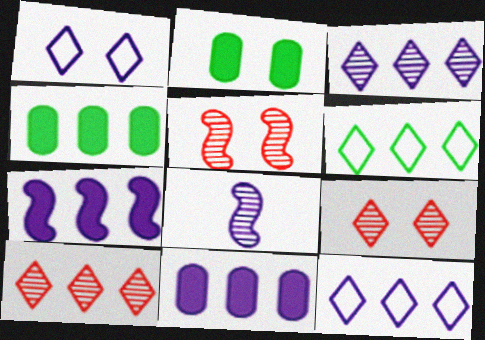[[1, 2, 5], 
[1, 8, 11]]